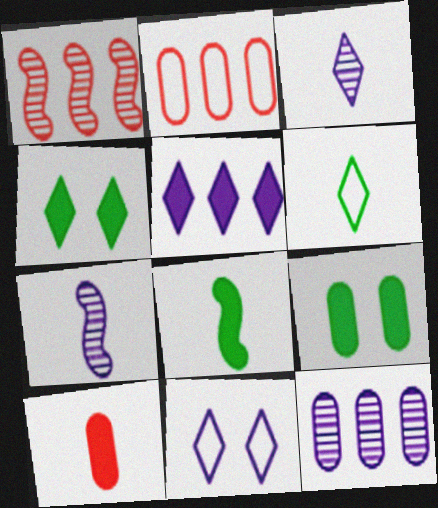[[2, 4, 7], 
[3, 5, 11], 
[6, 7, 10]]